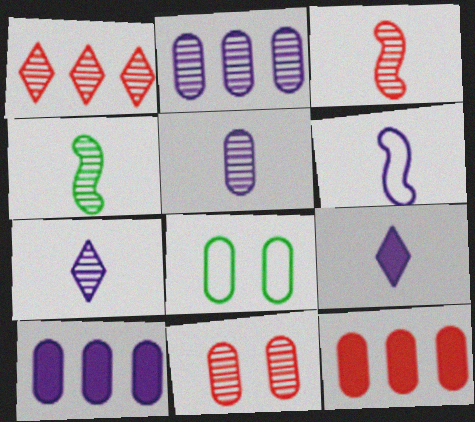[[1, 3, 11], 
[5, 6, 9], 
[5, 8, 12]]